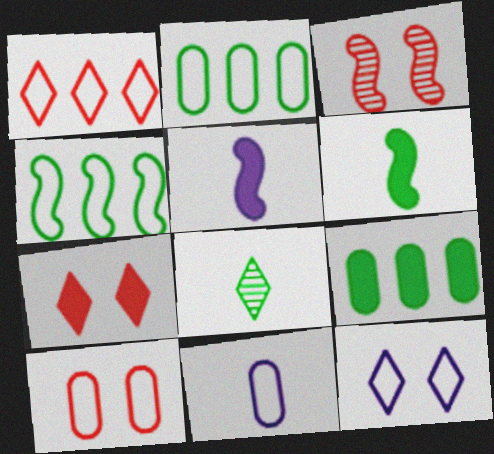[[2, 10, 11], 
[3, 4, 5], 
[3, 7, 10], 
[5, 7, 9]]